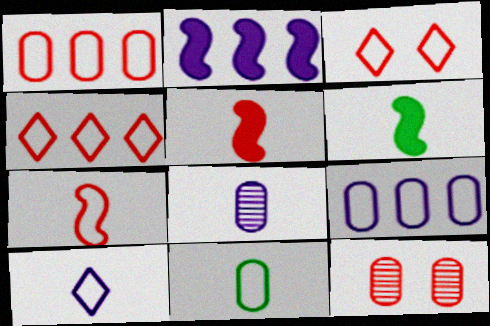[[1, 3, 7], 
[4, 5, 12], 
[7, 10, 11]]